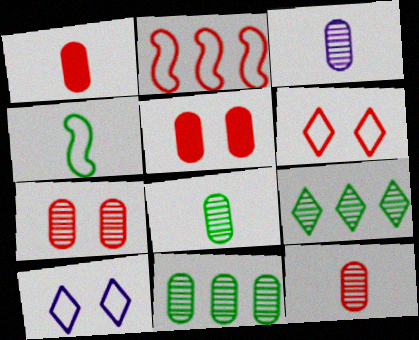[[3, 7, 11], 
[3, 8, 12]]